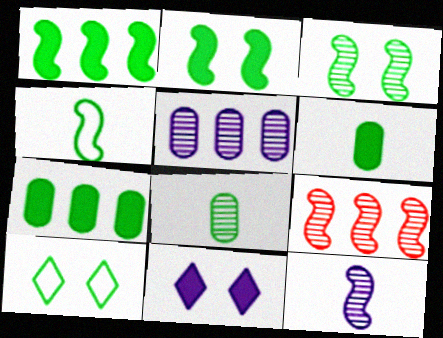[[1, 3, 4], 
[1, 8, 10], 
[3, 9, 12]]